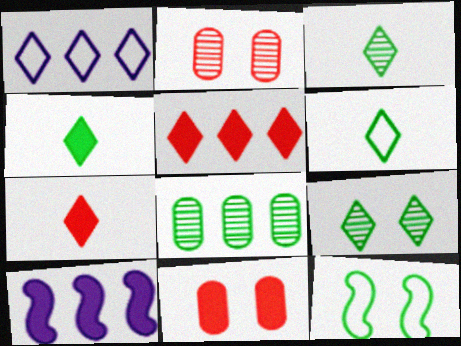[[1, 7, 9], 
[2, 6, 10], 
[3, 4, 6], 
[4, 8, 12], 
[4, 10, 11]]